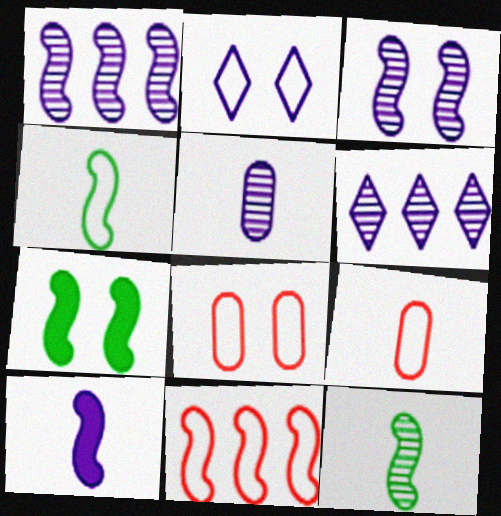[[3, 5, 6], 
[6, 7, 9]]